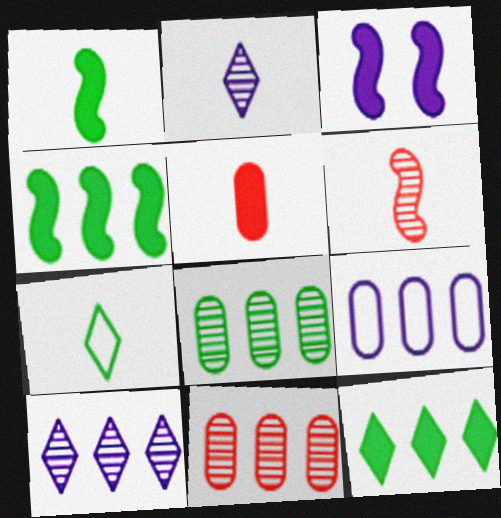[[2, 3, 9], 
[3, 5, 12], 
[3, 7, 11]]